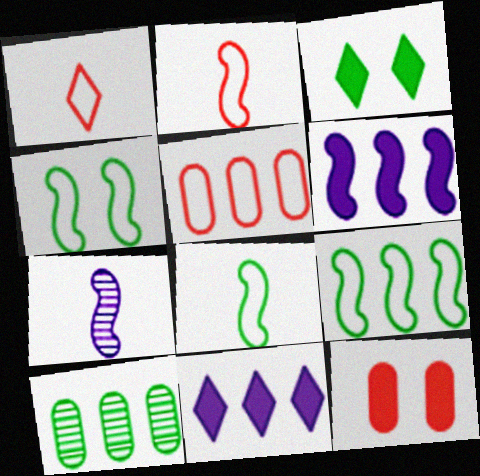[[3, 5, 7], 
[3, 8, 10], 
[4, 8, 9]]